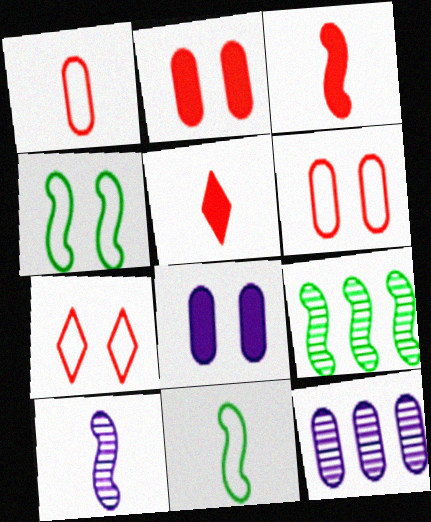[[3, 10, 11], 
[4, 5, 12]]